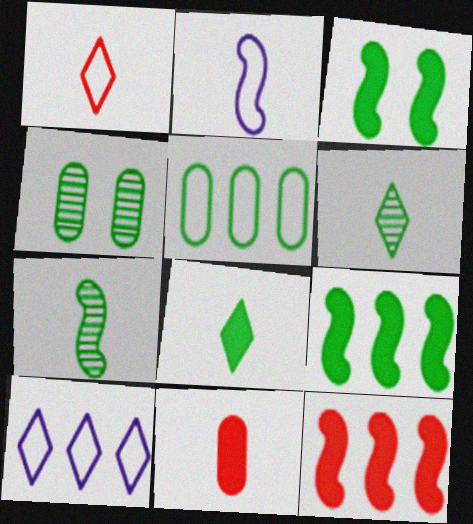[[2, 6, 11], 
[3, 5, 6]]